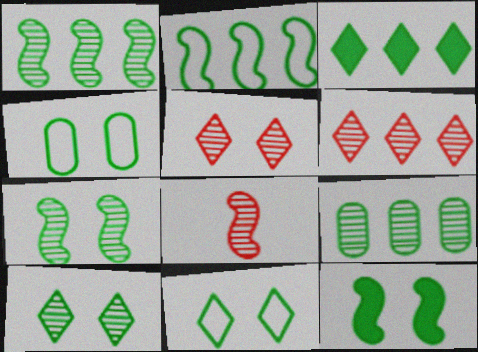[[2, 3, 9], 
[4, 10, 12]]